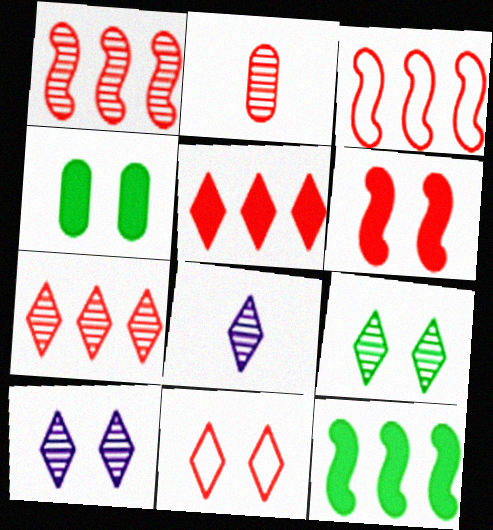[[3, 4, 8], 
[7, 8, 9]]